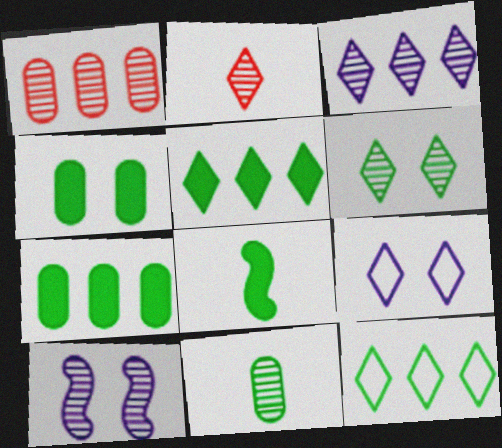[[1, 8, 9], 
[2, 3, 6], 
[2, 5, 9], 
[4, 5, 8]]